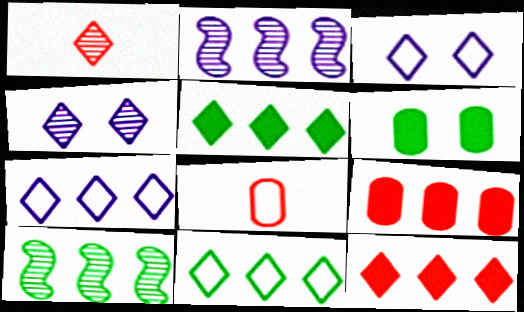[[1, 3, 5], 
[2, 9, 11], 
[7, 9, 10]]